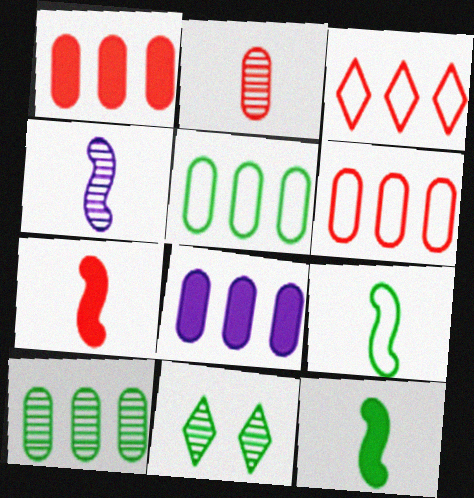[[4, 7, 9], 
[5, 11, 12], 
[6, 8, 10]]